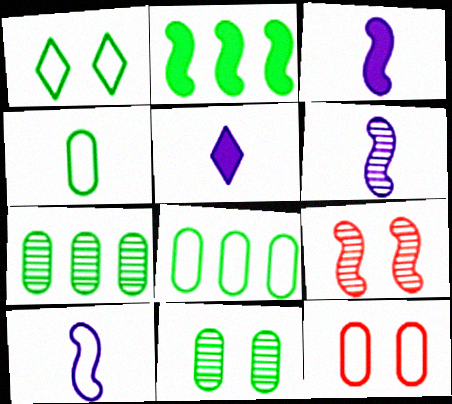[[2, 9, 10], 
[3, 6, 10], 
[5, 8, 9]]